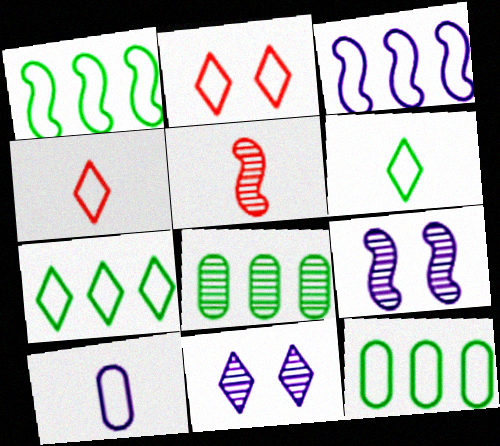[[1, 2, 10], 
[1, 7, 12], 
[5, 8, 11]]